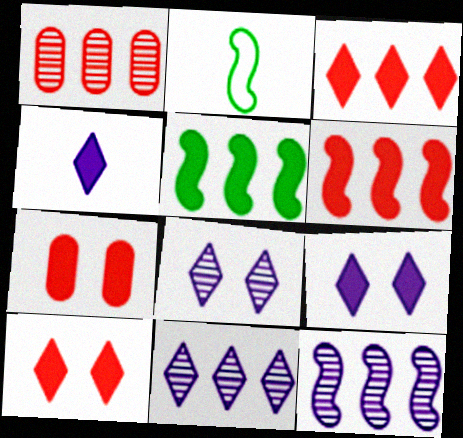[[1, 2, 9], 
[2, 7, 11], 
[4, 5, 7]]